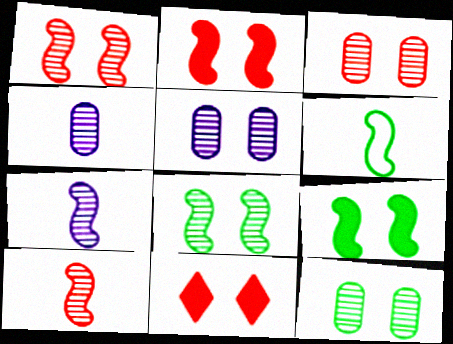[[3, 5, 12]]